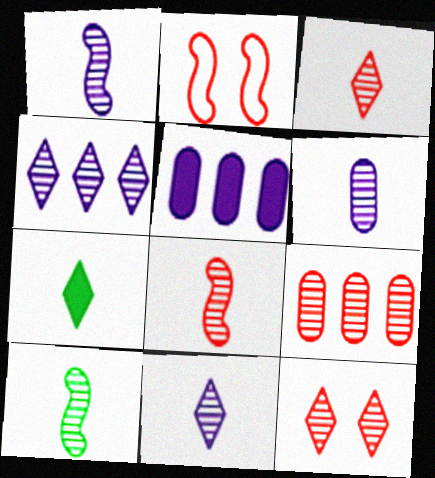[[1, 6, 11], 
[1, 8, 10], 
[3, 6, 10], 
[8, 9, 12]]